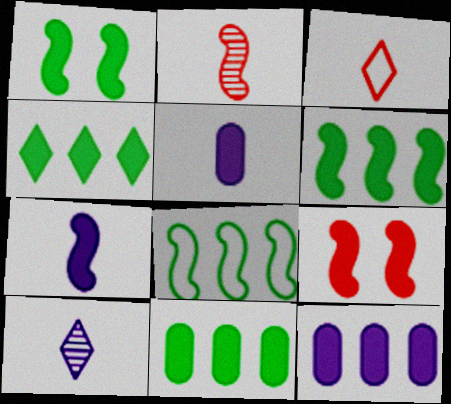[[4, 5, 9], 
[4, 6, 11], 
[6, 7, 9]]